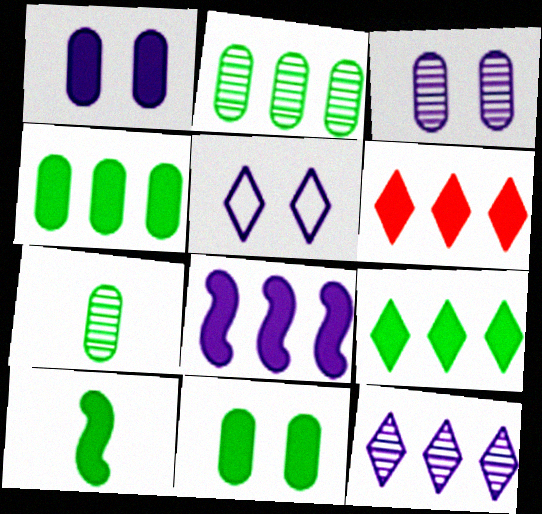[[1, 6, 10], 
[4, 6, 8], 
[9, 10, 11]]